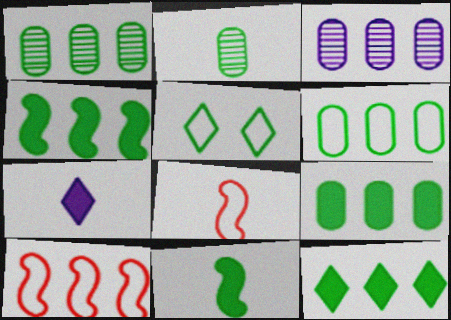[[1, 5, 11], 
[1, 6, 9], 
[2, 4, 5], 
[2, 7, 8], 
[3, 10, 12], 
[4, 9, 12]]